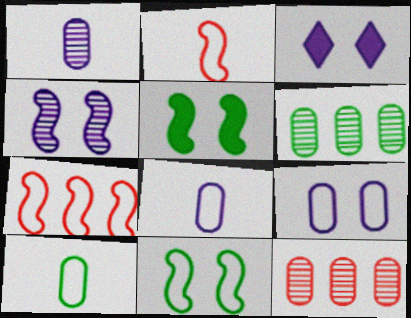[[2, 3, 6], 
[3, 4, 9]]